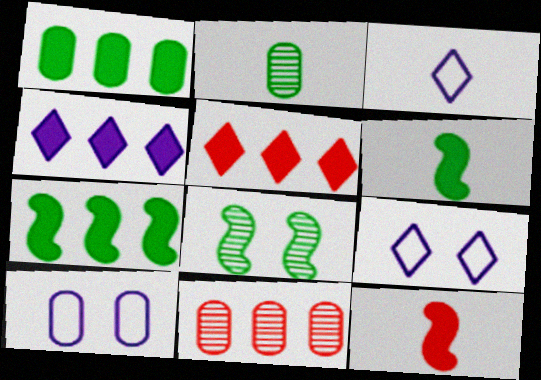[[2, 3, 12], 
[6, 9, 11]]